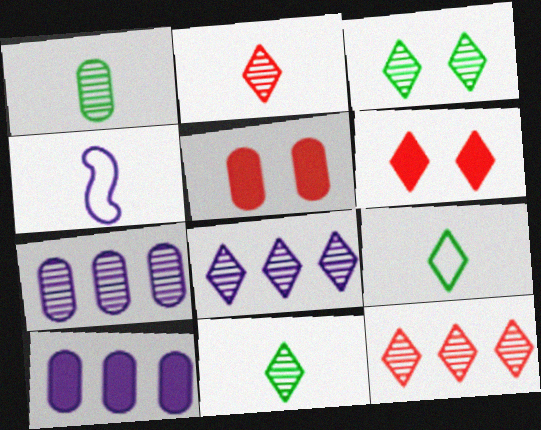[[2, 3, 8], 
[6, 8, 9]]